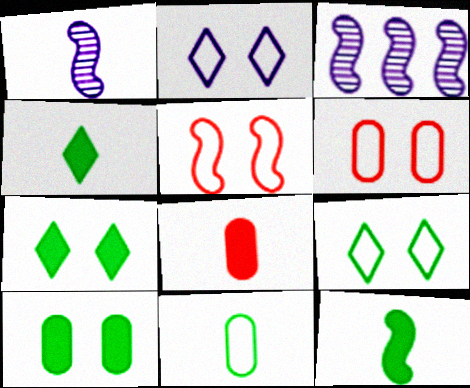[[3, 4, 6], 
[3, 5, 12], 
[3, 8, 9]]